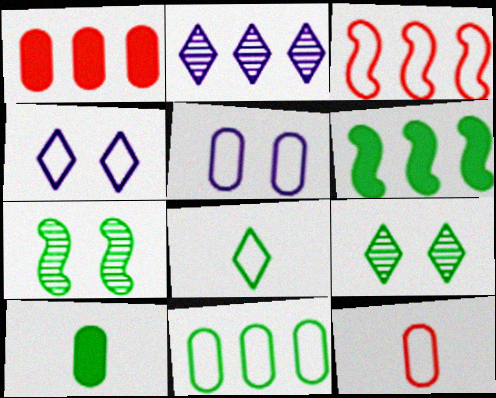[[3, 5, 8], 
[5, 11, 12]]